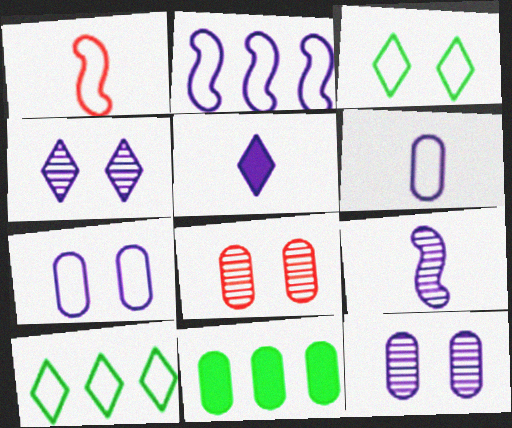[[1, 4, 11], 
[1, 7, 10], 
[2, 5, 12], 
[5, 6, 9], 
[6, 8, 11]]